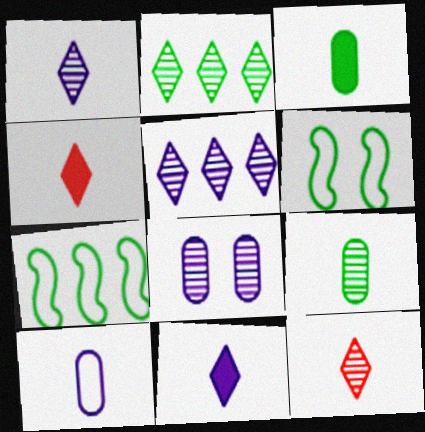[[2, 3, 6], 
[4, 7, 8]]